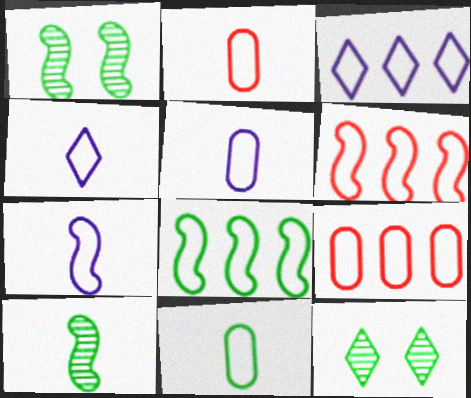[[2, 5, 11], 
[3, 8, 9], 
[4, 5, 7]]